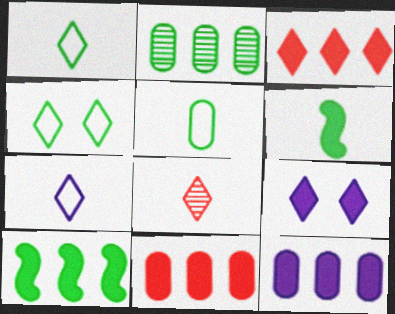[[2, 4, 6], 
[3, 10, 12], 
[6, 9, 11]]